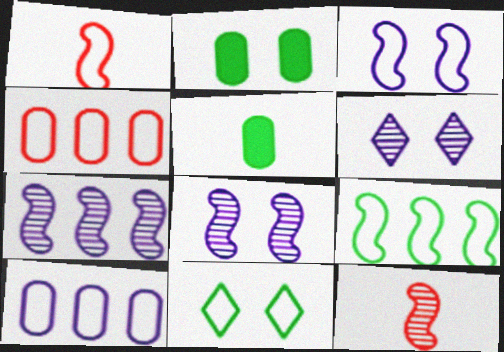[[1, 3, 9], 
[1, 10, 11]]